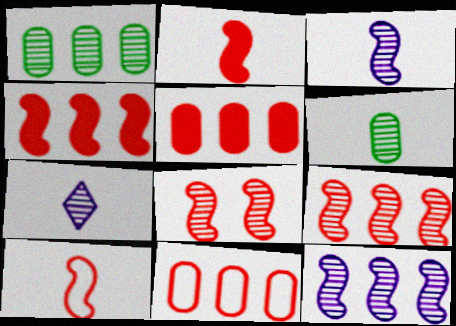[[1, 7, 8], 
[4, 8, 10]]